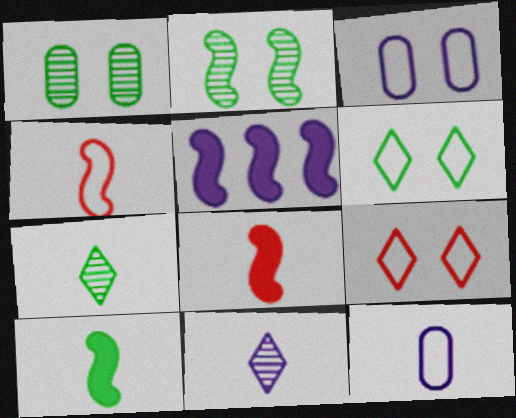[[2, 4, 5], 
[3, 5, 11], 
[7, 8, 12]]